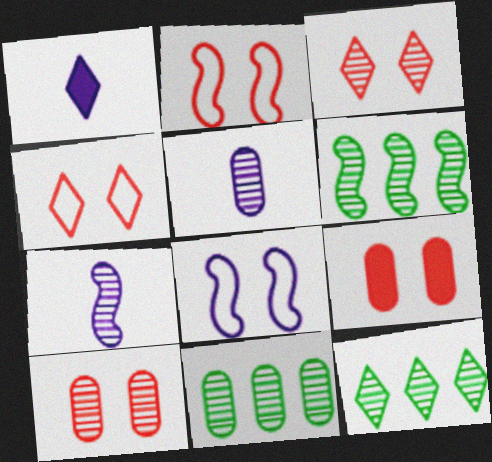[[1, 2, 11], 
[1, 4, 12], 
[2, 3, 9], 
[3, 5, 6], 
[3, 7, 11], 
[5, 10, 11], 
[6, 11, 12], 
[7, 10, 12]]